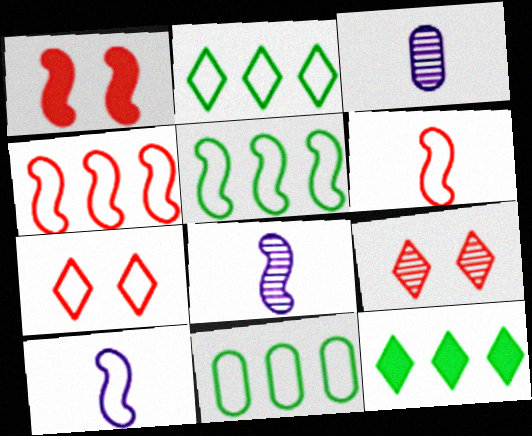[[1, 2, 3], 
[1, 5, 8], 
[2, 5, 11], 
[7, 10, 11]]